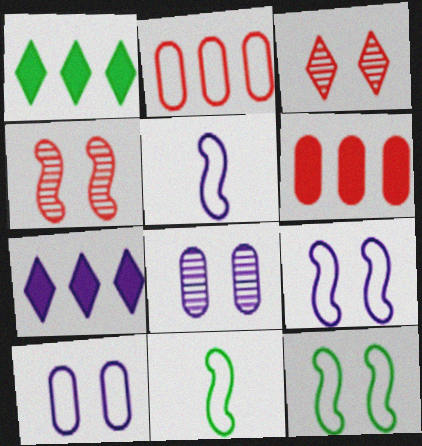[[5, 7, 8]]